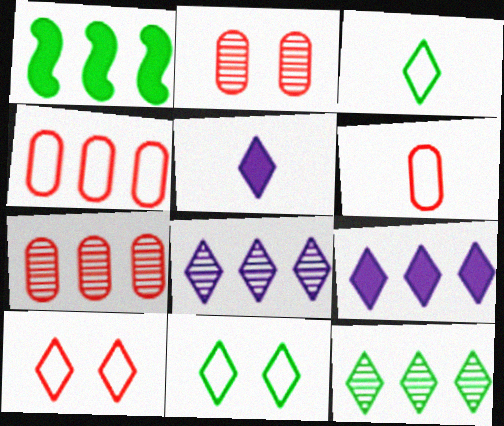[[1, 4, 8], 
[5, 10, 12]]